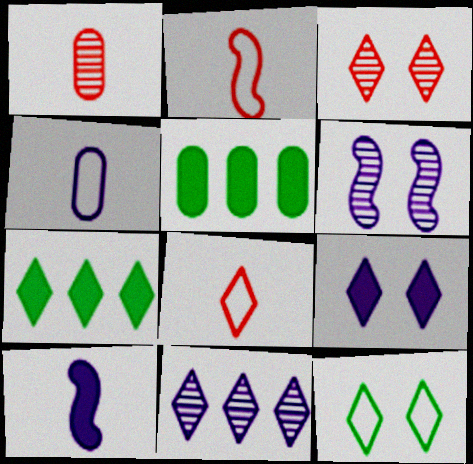[[3, 9, 12], 
[5, 6, 8]]